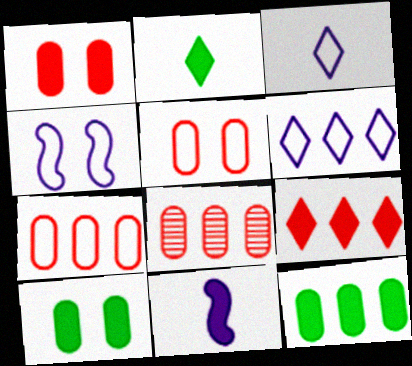[[2, 4, 8], 
[9, 10, 11]]